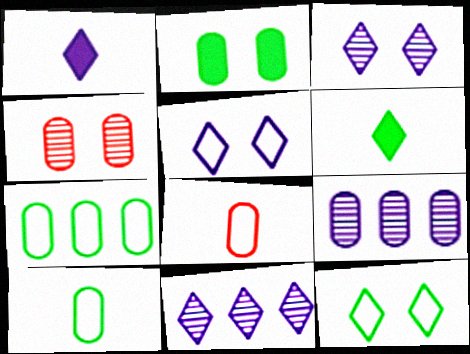[[1, 5, 11], 
[2, 8, 9]]